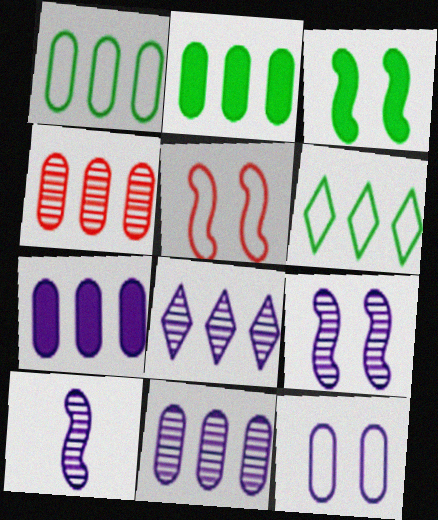[[1, 4, 7], 
[3, 5, 9]]